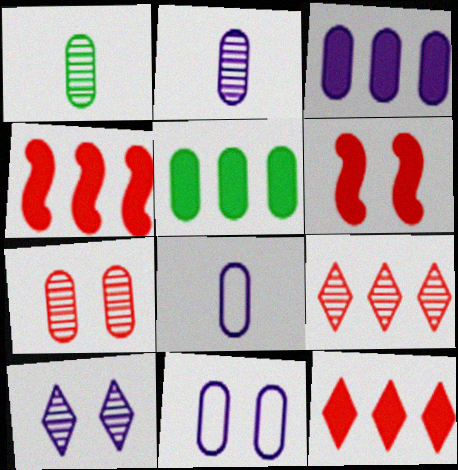[[2, 3, 11], 
[5, 7, 8]]